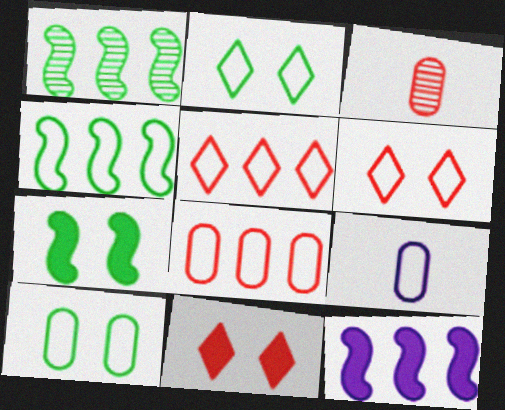[[1, 9, 11], 
[2, 3, 12], 
[4, 6, 9], 
[8, 9, 10]]